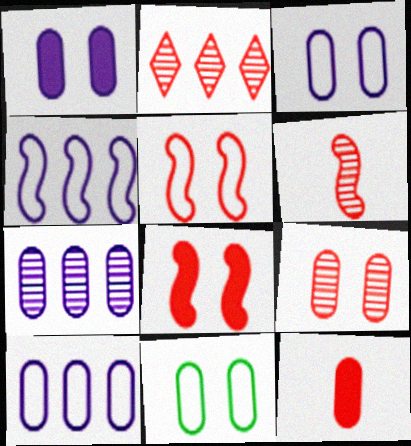[[1, 9, 11], 
[2, 5, 12], 
[2, 6, 9], 
[7, 11, 12]]